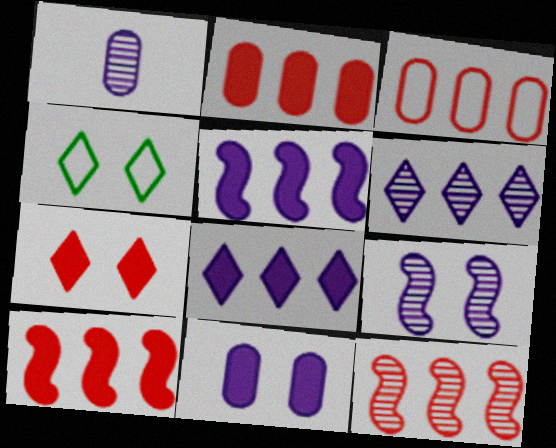[[1, 4, 10], 
[1, 6, 9]]